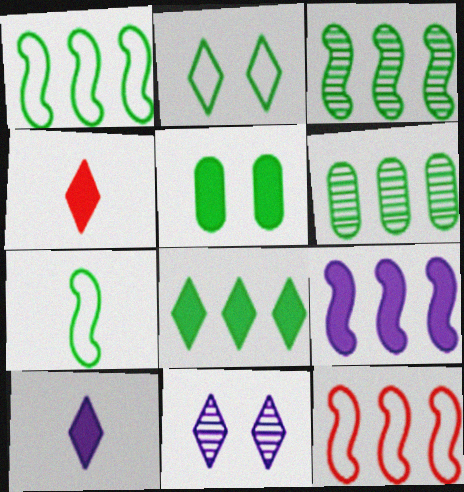[[1, 6, 8], 
[3, 9, 12], 
[4, 5, 9]]